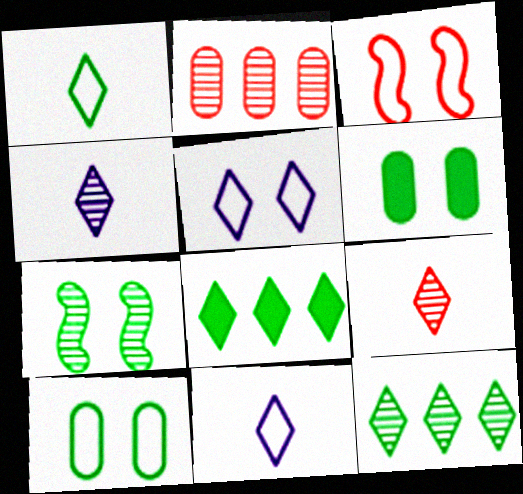[[2, 4, 7], 
[3, 5, 10], 
[5, 8, 9]]